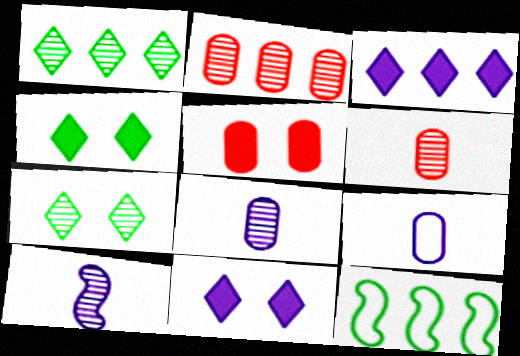[[2, 3, 12], 
[2, 7, 10], 
[6, 11, 12]]